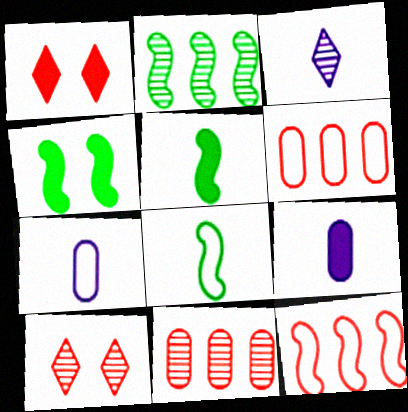[[1, 2, 7], 
[2, 4, 8], 
[3, 4, 6]]